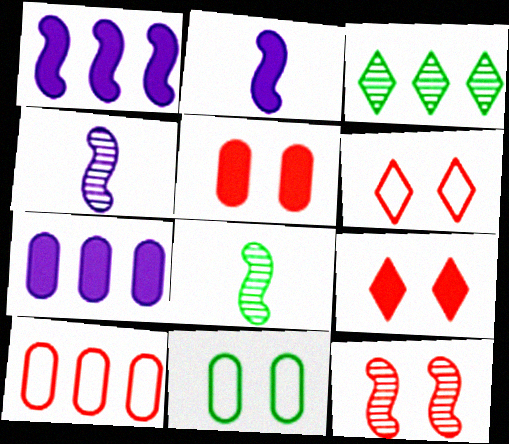[[1, 3, 10], 
[5, 6, 12], 
[6, 7, 8]]